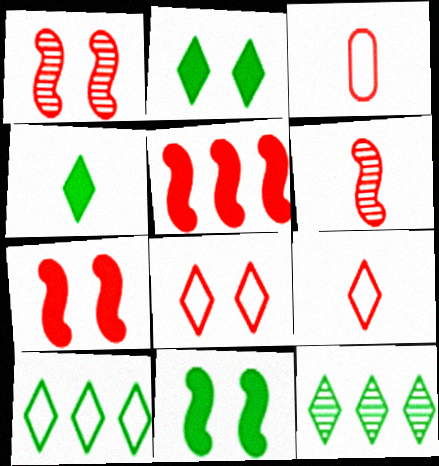[]